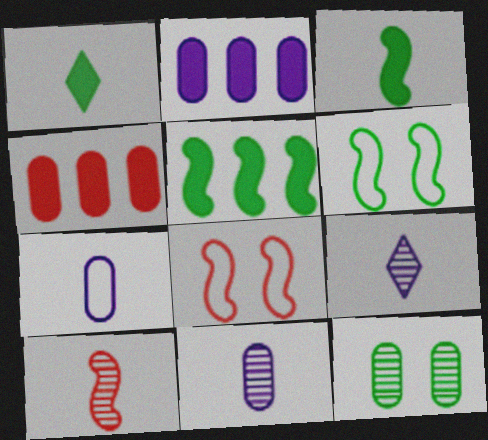[[1, 7, 10], 
[4, 6, 9], 
[4, 7, 12]]